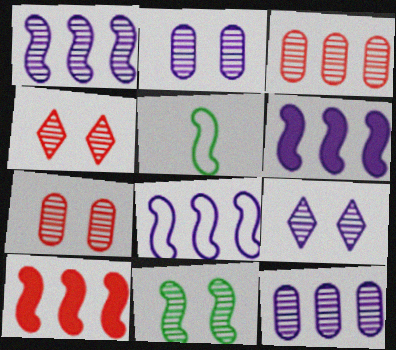[[1, 6, 8], 
[2, 4, 11], 
[7, 9, 11]]